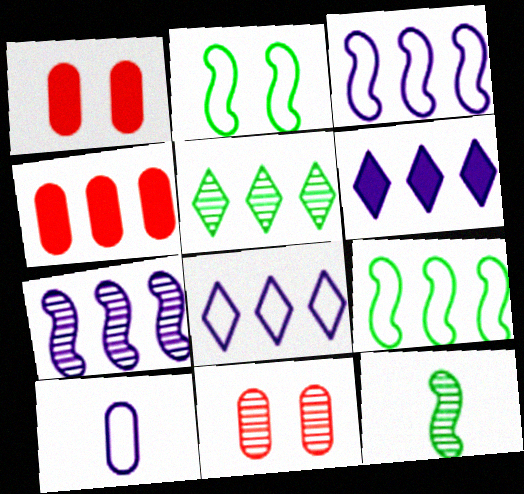[[1, 8, 12], 
[3, 4, 5]]